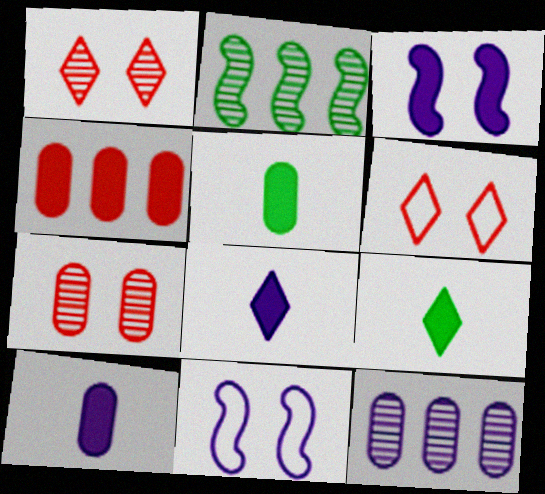[[2, 6, 10], 
[3, 4, 9], 
[8, 11, 12]]